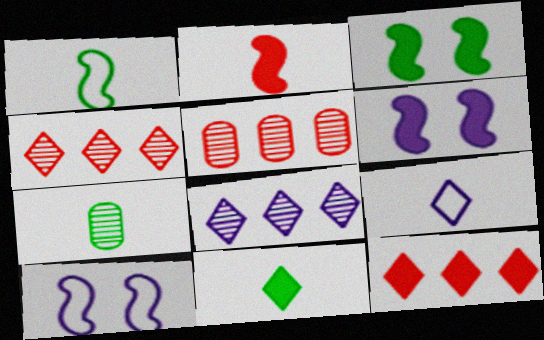[[1, 7, 11], 
[2, 7, 9], 
[3, 5, 9], 
[5, 10, 11], 
[7, 10, 12]]